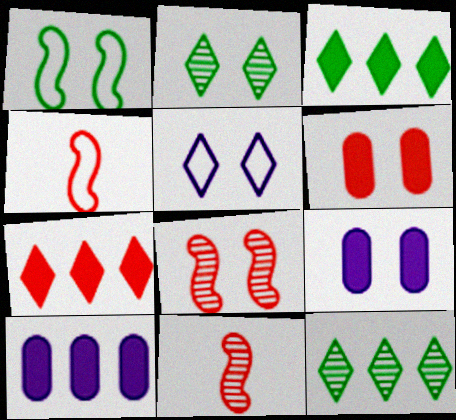[[2, 4, 10], 
[4, 9, 12]]